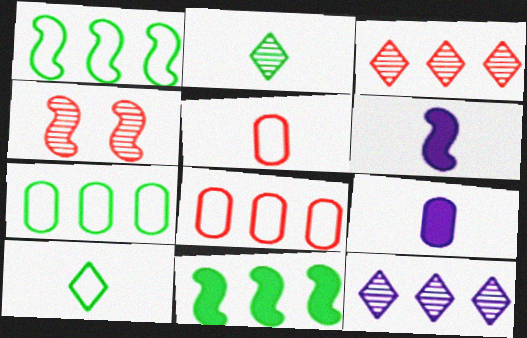[[1, 4, 6], 
[2, 5, 6], 
[8, 11, 12]]